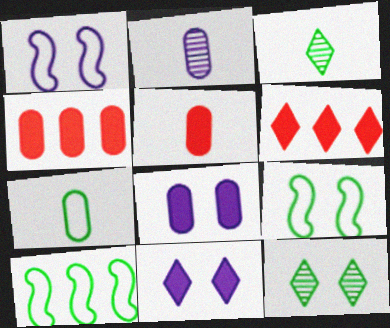[[1, 3, 4], 
[2, 5, 7], 
[2, 6, 9]]